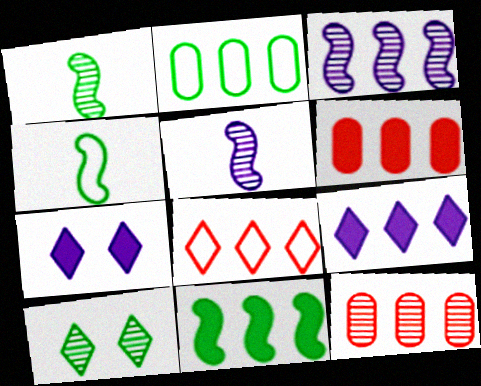[[4, 7, 12], 
[5, 10, 12], 
[6, 9, 11]]